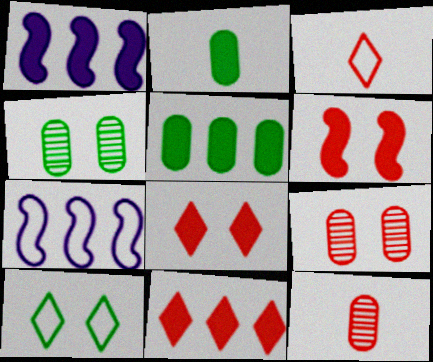[[1, 2, 8], 
[1, 3, 4], 
[1, 5, 11], 
[1, 10, 12]]